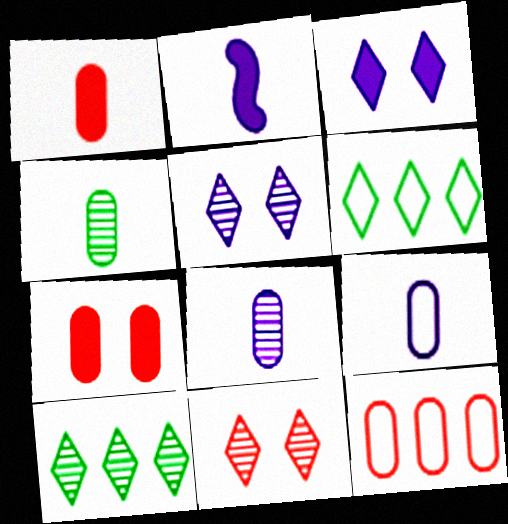[[1, 4, 9]]